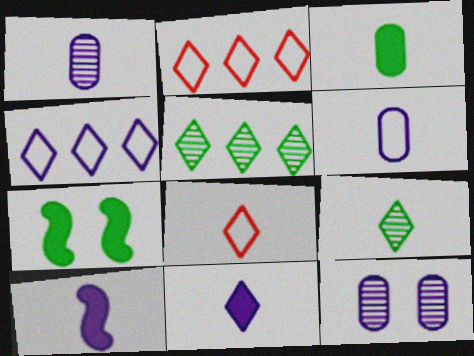[[1, 2, 7], 
[4, 10, 12], 
[8, 9, 11]]